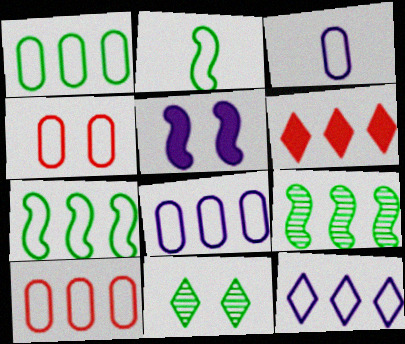[[1, 3, 4], 
[1, 8, 10], 
[2, 4, 12], 
[4, 5, 11], 
[6, 8, 9], 
[7, 10, 12]]